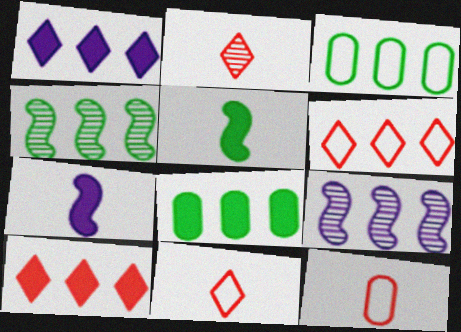[[3, 9, 10], 
[6, 8, 9]]